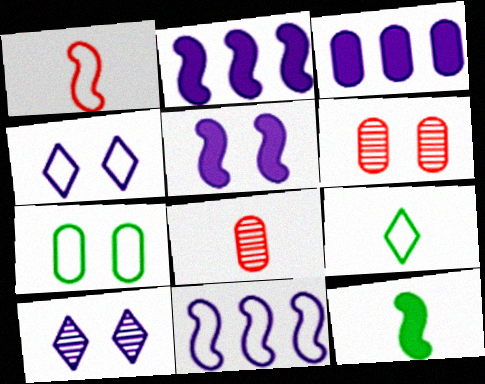[[2, 6, 9], 
[3, 7, 8]]